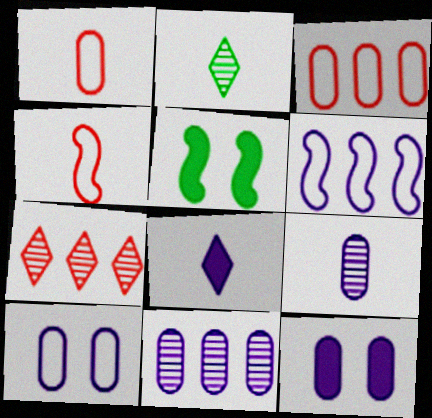[]